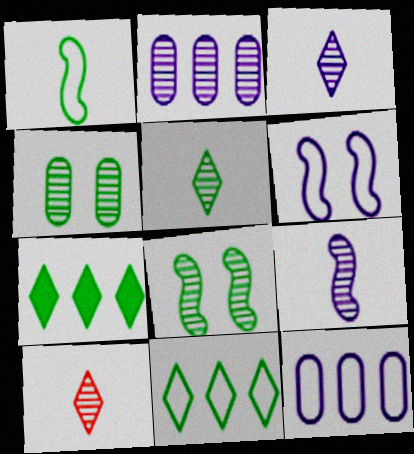[[1, 4, 7], 
[2, 8, 10], 
[3, 5, 10]]